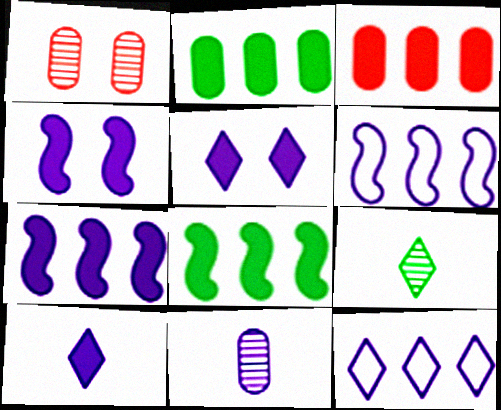[[4, 11, 12], 
[5, 6, 11]]